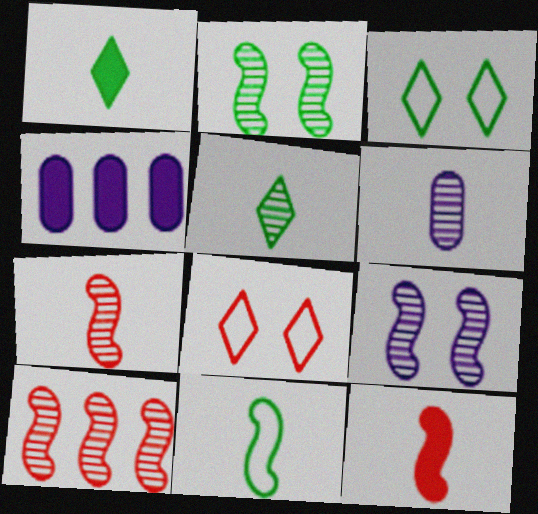[[3, 4, 7], 
[5, 6, 7]]